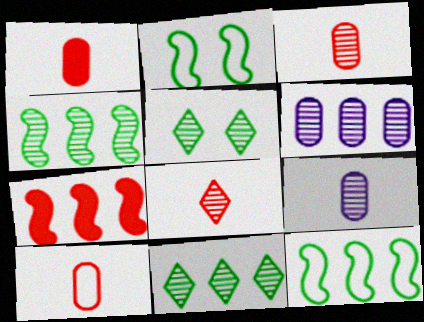[[1, 3, 10]]